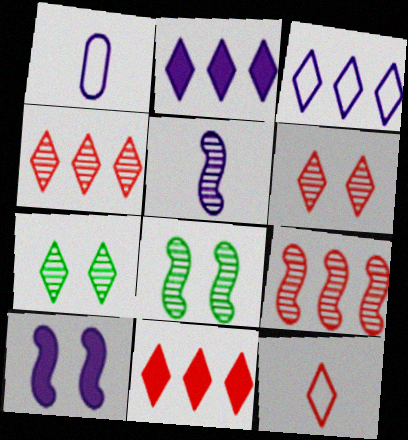[[1, 8, 11], 
[2, 7, 12], 
[5, 8, 9], 
[6, 11, 12]]